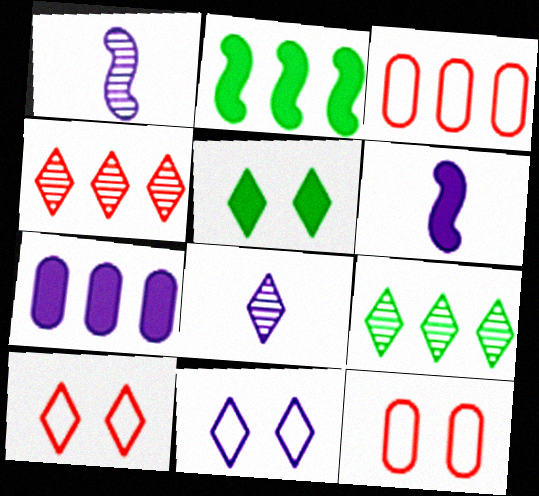[[1, 3, 5], 
[1, 7, 11], 
[2, 8, 12], 
[6, 9, 12]]